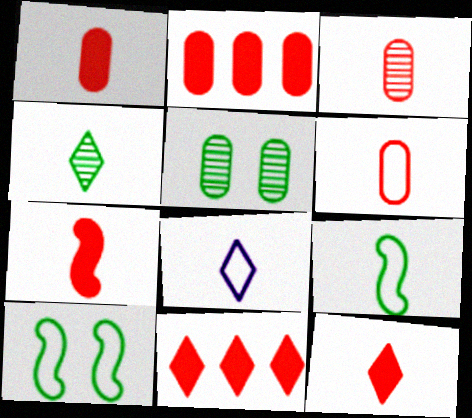[[1, 3, 6], 
[1, 7, 12], 
[4, 8, 12], 
[6, 8, 9]]